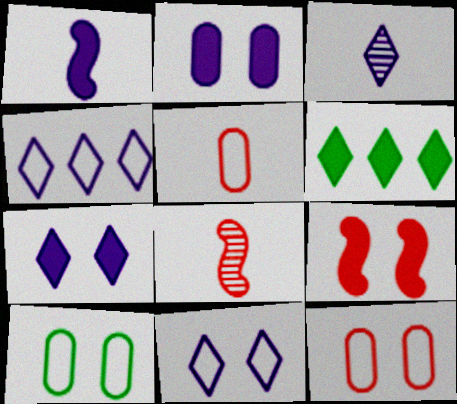[[3, 4, 7]]